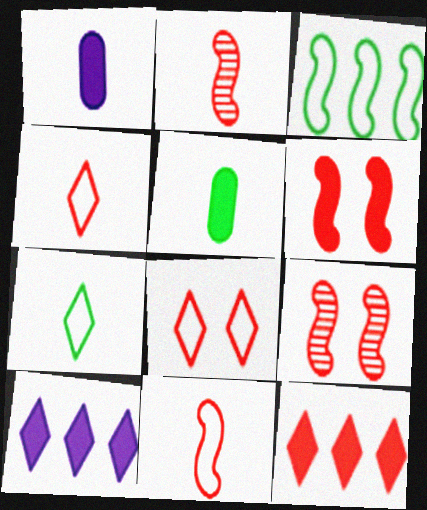[[1, 2, 7], 
[5, 6, 10]]